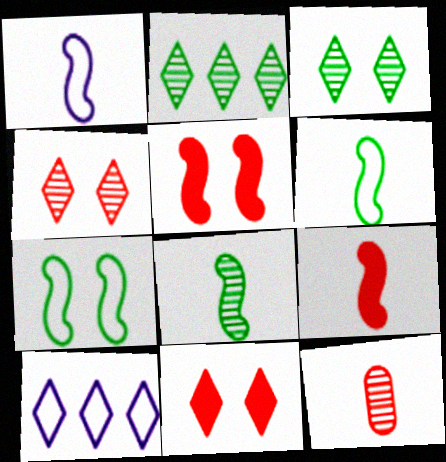[[1, 8, 9]]